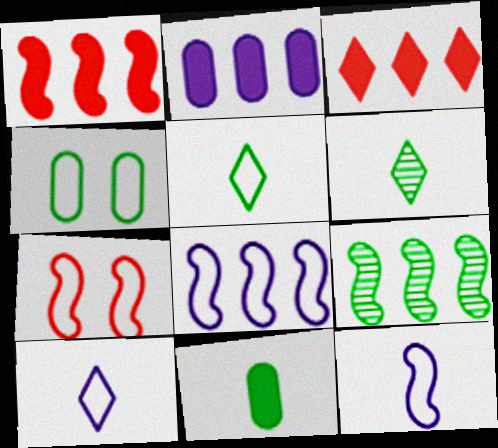[[1, 8, 9], 
[2, 6, 7]]